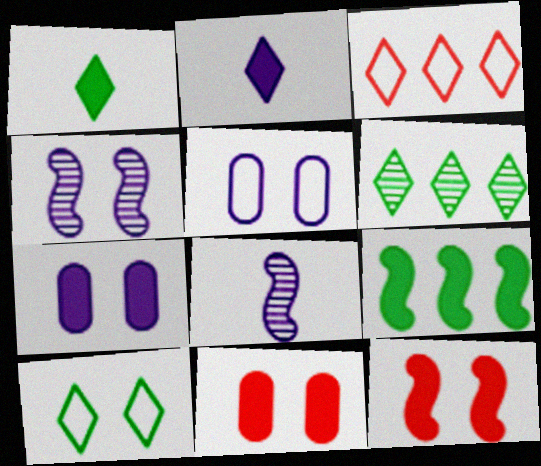[[1, 6, 10], 
[2, 9, 11], 
[4, 10, 11]]